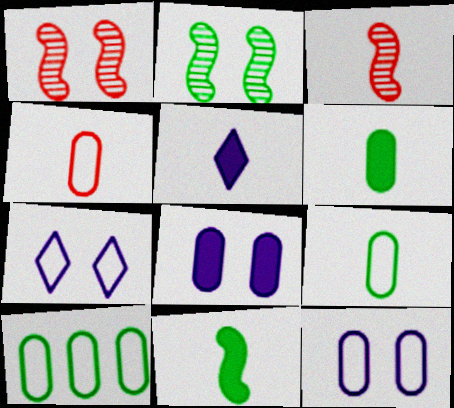[[1, 5, 10], 
[3, 5, 9], 
[4, 10, 12]]